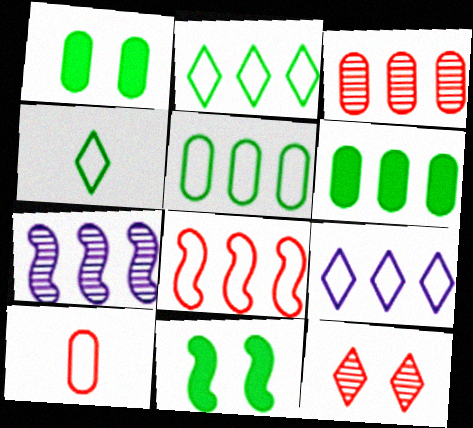[[5, 8, 9]]